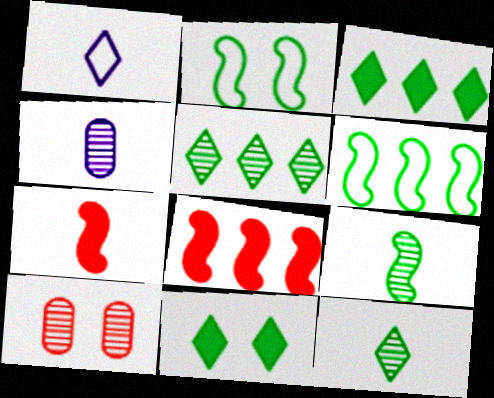[]